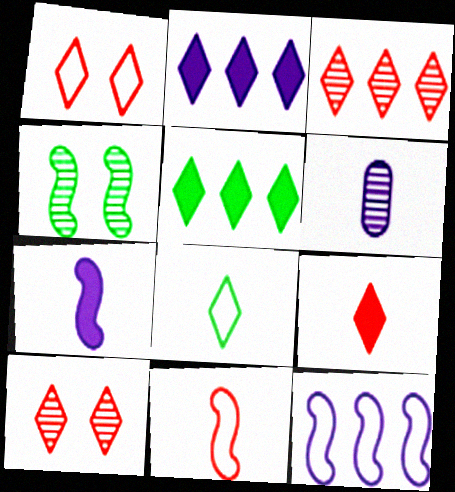[[1, 3, 9], 
[2, 8, 10], 
[3, 4, 6]]